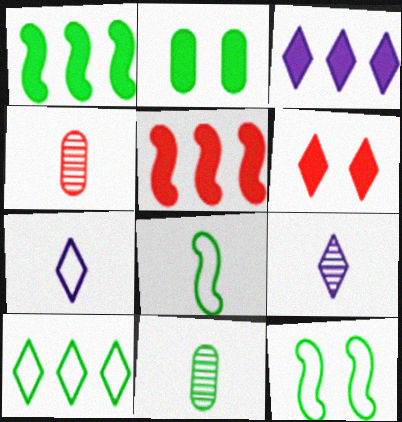[[3, 4, 12], 
[6, 9, 10]]